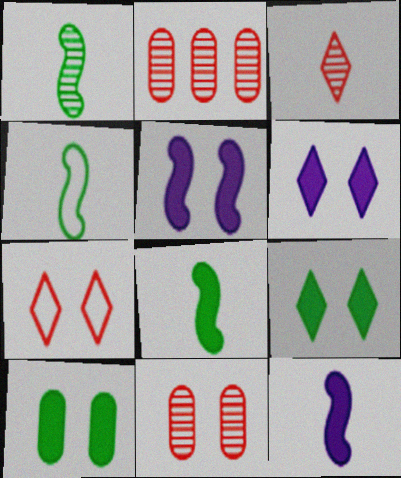[[1, 4, 8], 
[2, 4, 6]]